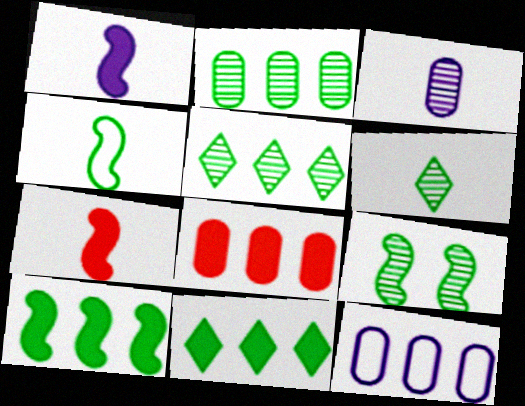[[2, 6, 9], 
[2, 8, 12], 
[4, 9, 10]]